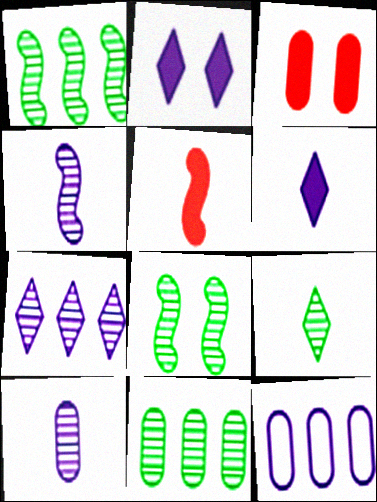[[2, 4, 12], 
[8, 9, 11]]